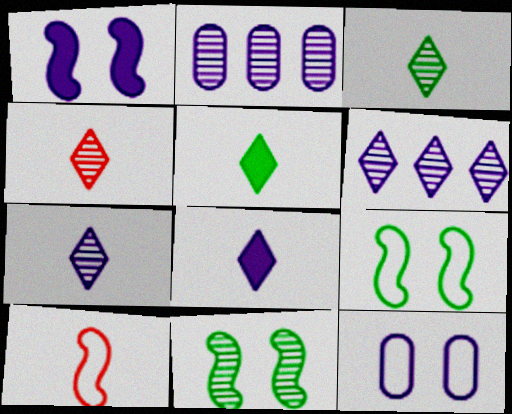[[2, 4, 11], 
[3, 4, 7]]